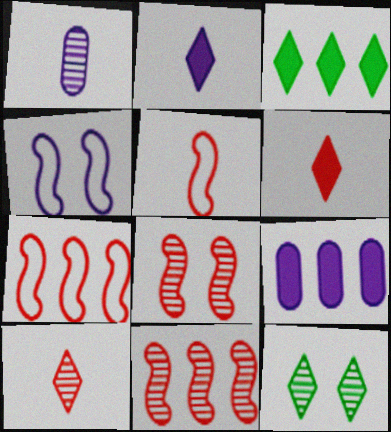[[1, 11, 12], 
[5, 9, 12]]